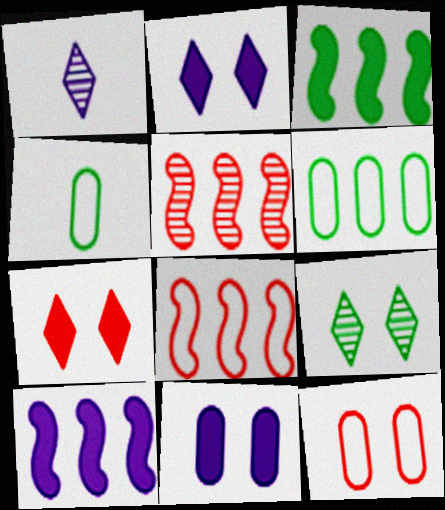[[1, 3, 12], 
[2, 4, 5], 
[3, 4, 9]]